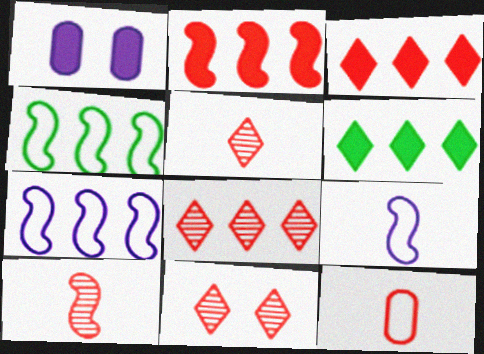[[1, 4, 5], 
[2, 11, 12], 
[5, 8, 11]]